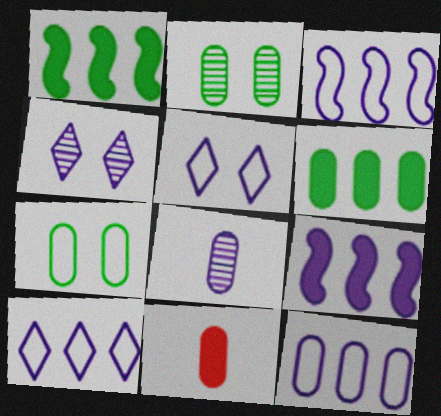[[2, 11, 12], 
[3, 10, 12], 
[5, 8, 9]]